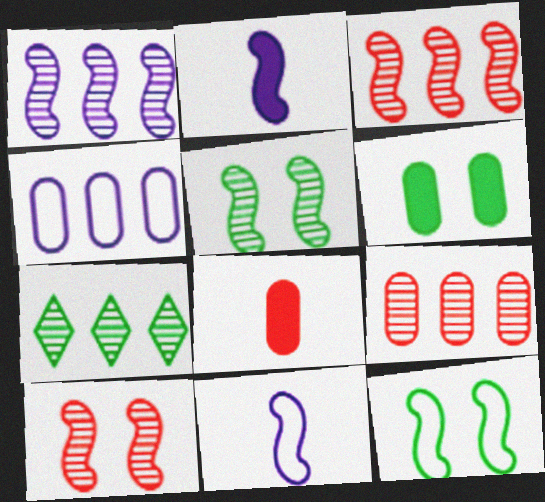[[1, 7, 9], 
[2, 3, 12]]